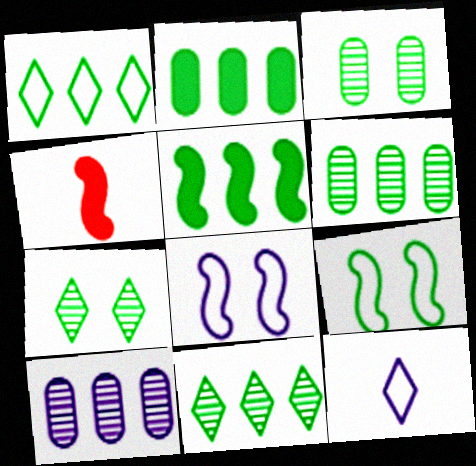[[1, 5, 6]]